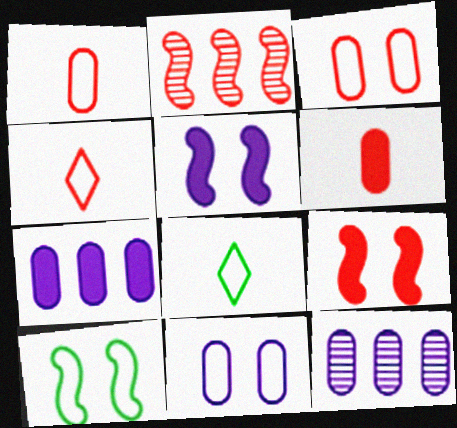[[8, 9, 12]]